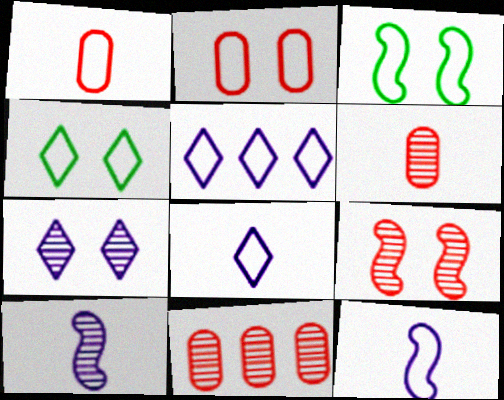[[1, 3, 5]]